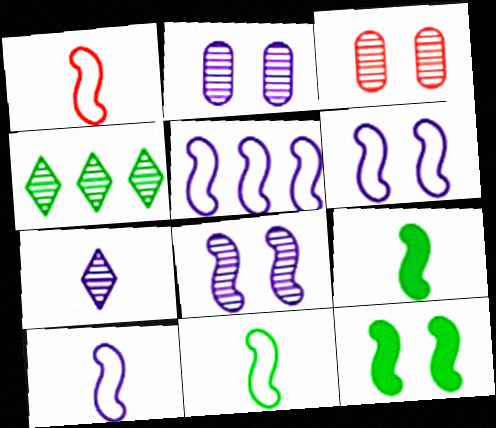[[1, 10, 11], 
[5, 6, 10]]